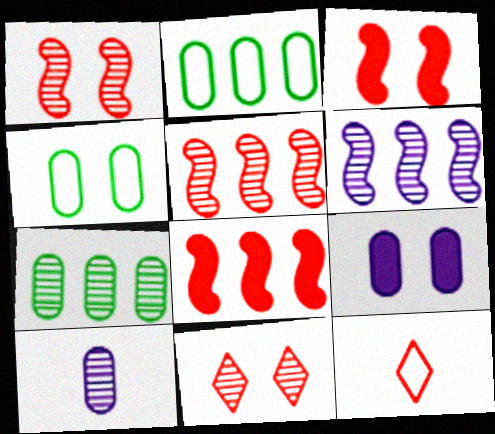[]